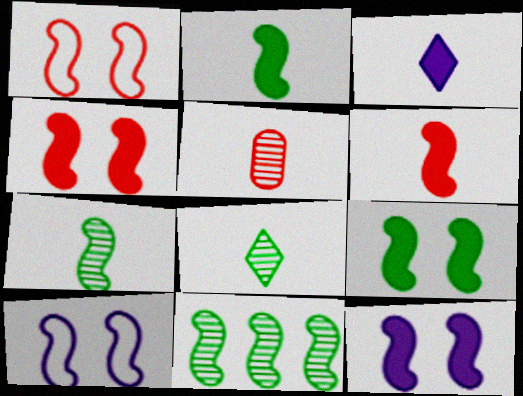[[4, 9, 12], 
[6, 10, 11]]